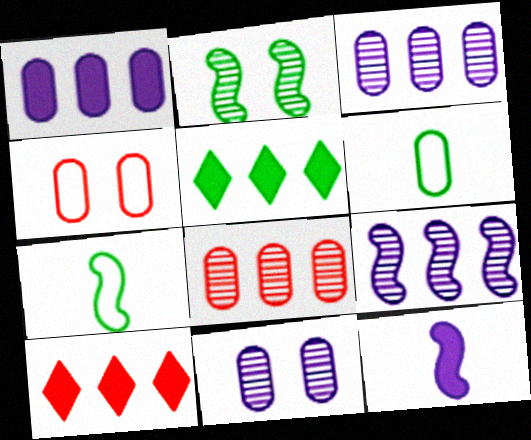[[2, 5, 6], 
[7, 10, 11]]